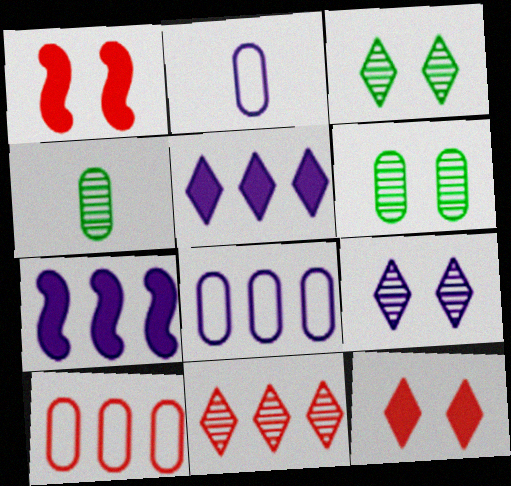[[2, 7, 9]]